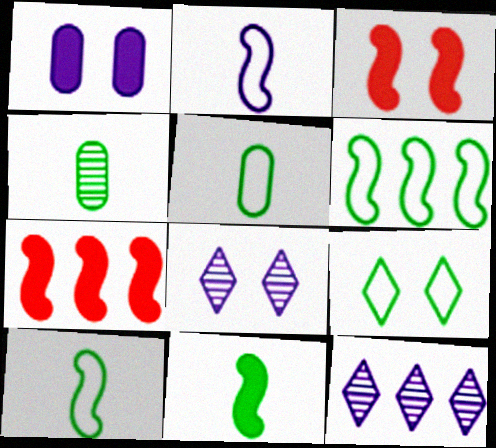[[1, 2, 12], 
[3, 5, 12], 
[5, 6, 9], 
[5, 7, 8]]